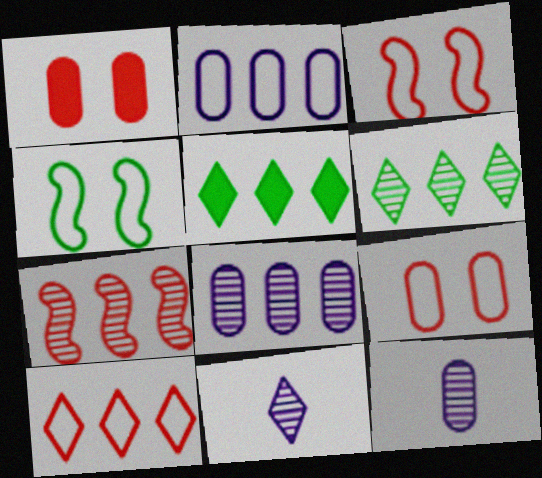[[2, 5, 7], 
[3, 5, 12], 
[6, 7, 8]]